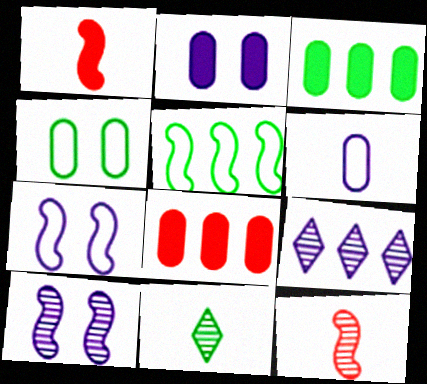[[1, 4, 9], 
[1, 5, 10], 
[1, 6, 11], 
[5, 8, 9], 
[7, 8, 11]]